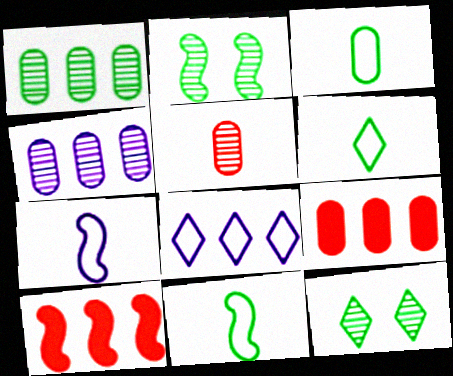[[1, 8, 10], 
[2, 7, 10], 
[3, 6, 11], 
[7, 9, 12]]